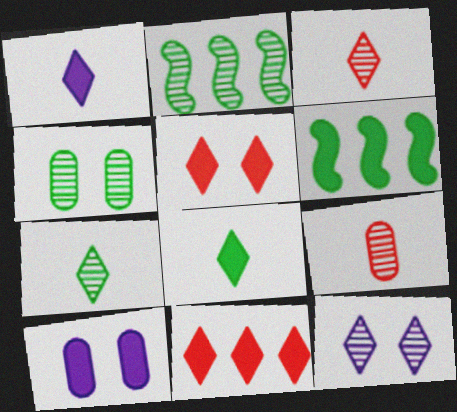[[2, 4, 7], 
[2, 9, 12]]